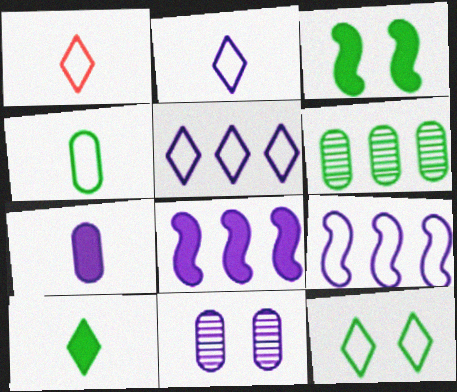[[1, 5, 12], 
[2, 8, 11]]